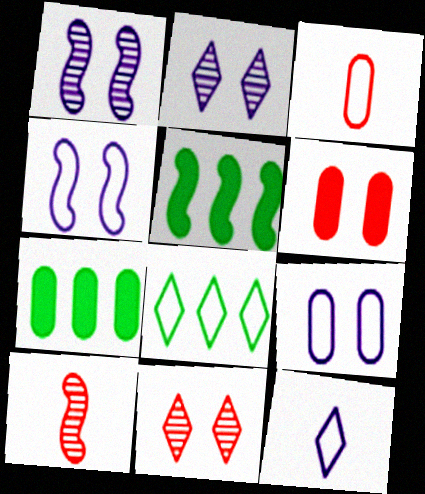[[2, 3, 5], 
[3, 4, 8], 
[4, 5, 10]]